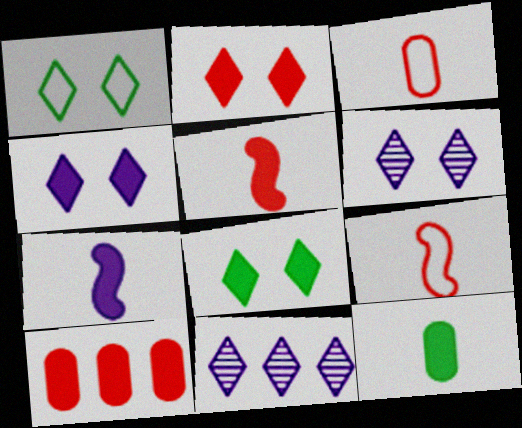[[1, 2, 6], 
[2, 4, 8], 
[2, 5, 10], 
[7, 8, 10]]